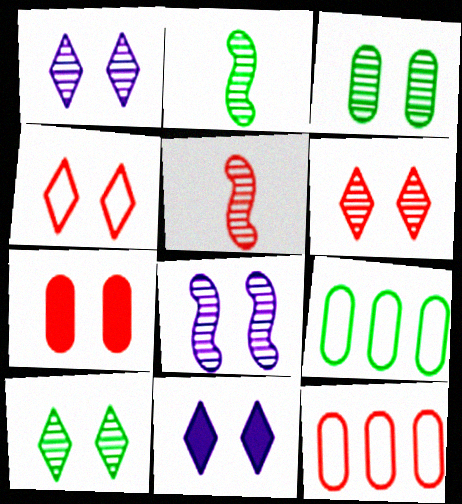[[1, 6, 10], 
[2, 11, 12], 
[3, 6, 8], 
[4, 10, 11], 
[5, 9, 11]]